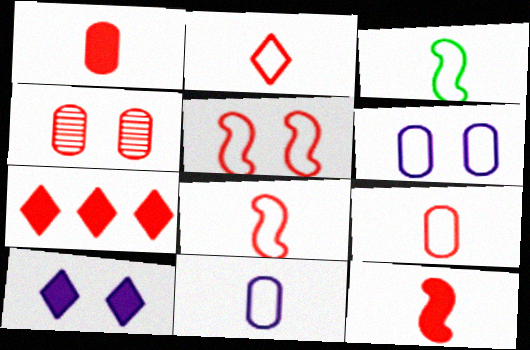[[2, 3, 11], 
[2, 8, 9], 
[4, 7, 8]]